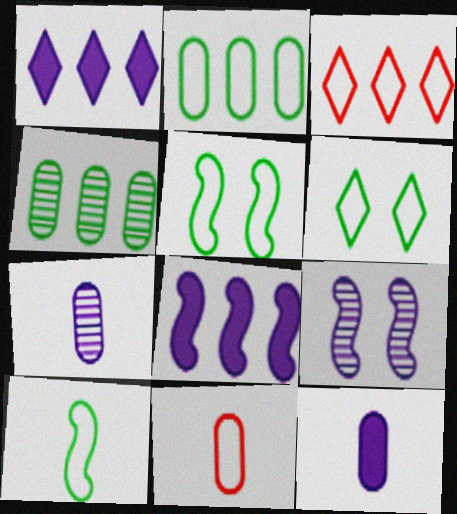[[2, 6, 10], 
[3, 4, 8]]